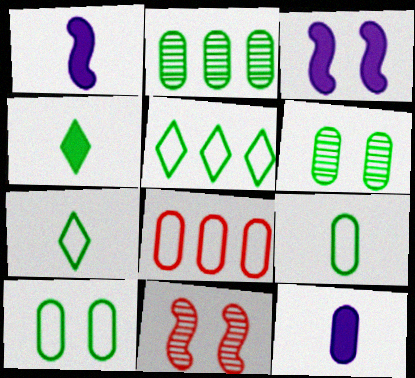[[5, 11, 12], 
[6, 8, 12]]